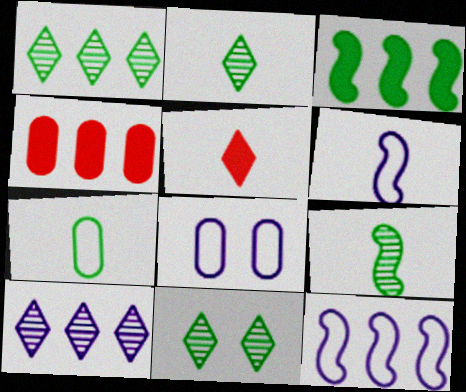[[1, 2, 11], 
[1, 4, 12], 
[3, 7, 11], 
[4, 6, 11]]